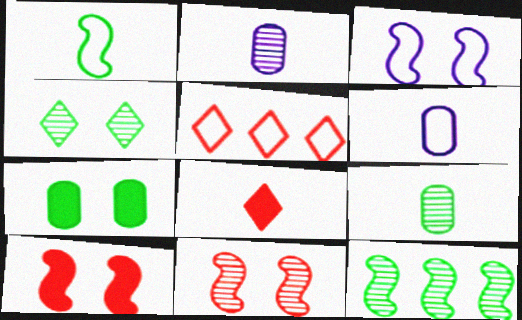[[1, 2, 8], 
[4, 9, 12]]